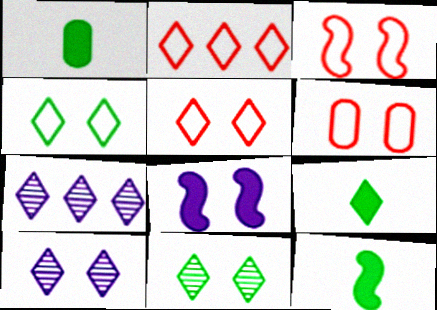[[1, 3, 7], 
[1, 9, 12], 
[2, 9, 10], 
[3, 5, 6], 
[5, 7, 9], 
[6, 7, 12], 
[6, 8, 11]]